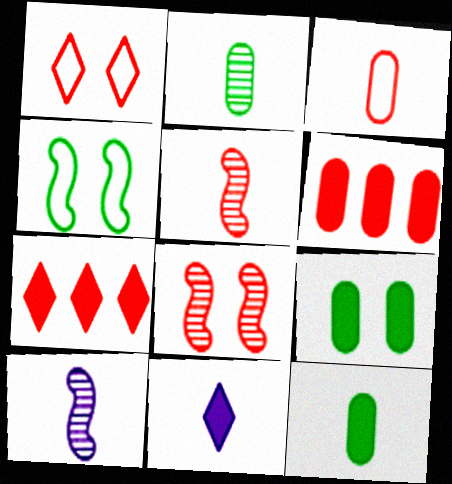[[1, 5, 6], 
[3, 7, 8]]